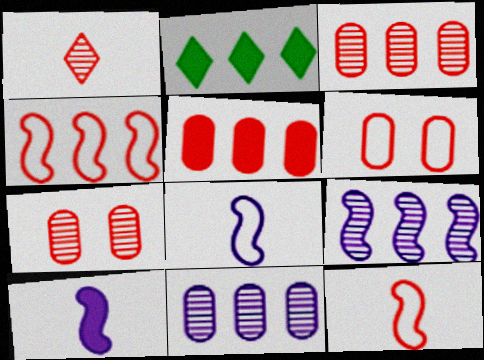[[2, 4, 11], 
[2, 7, 8]]